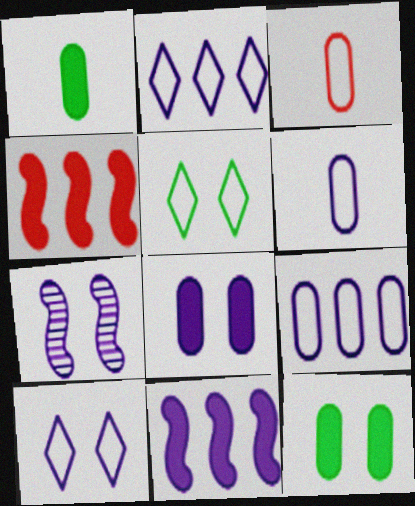[[7, 8, 10]]